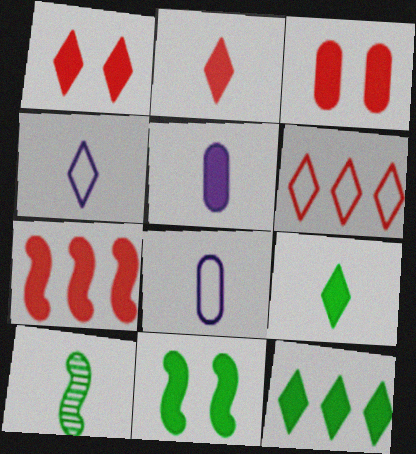[[2, 3, 7], 
[2, 8, 10]]